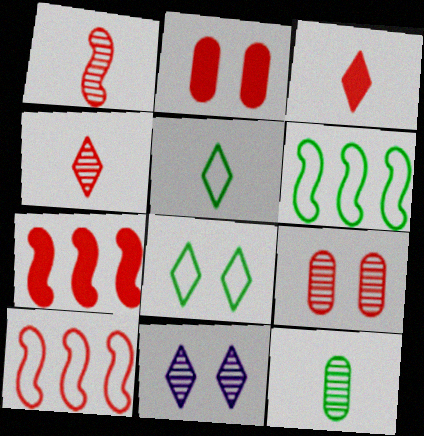[[2, 3, 7], 
[2, 4, 10], 
[3, 9, 10]]